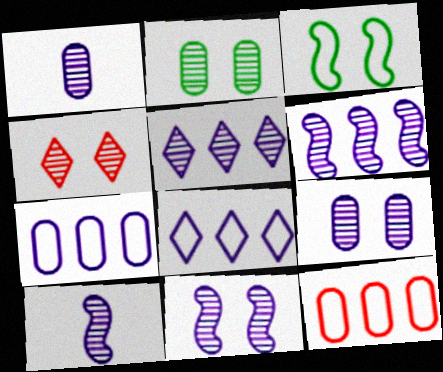[[1, 5, 11], 
[2, 4, 11], 
[5, 9, 10], 
[6, 10, 11]]